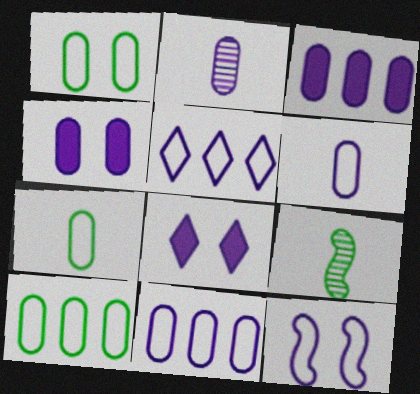[[1, 7, 10], 
[2, 4, 11], 
[5, 6, 12]]